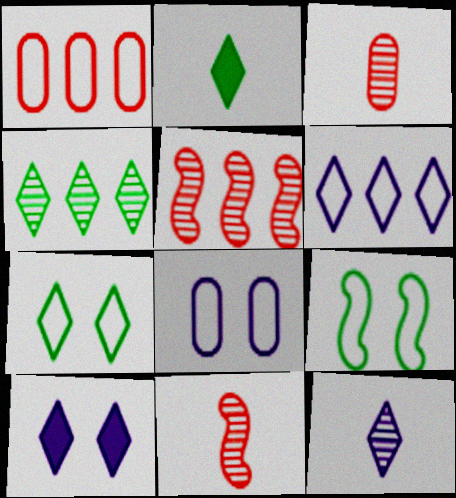[[2, 4, 7], 
[2, 5, 8], 
[6, 10, 12]]